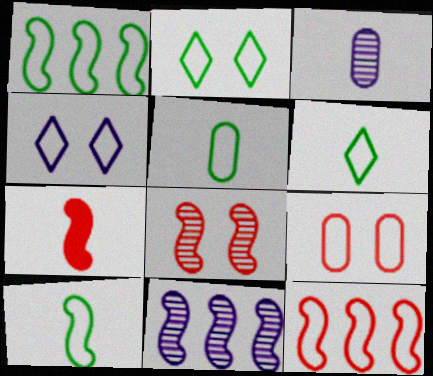[[1, 2, 5], 
[3, 6, 7], 
[4, 5, 12], 
[5, 6, 10], 
[7, 8, 12]]